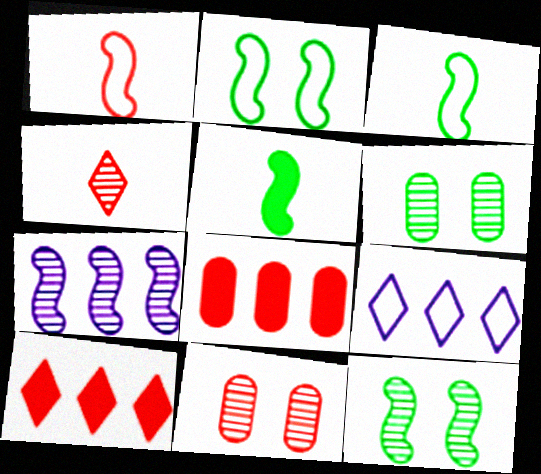[[1, 10, 11], 
[4, 6, 7], 
[5, 9, 11]]